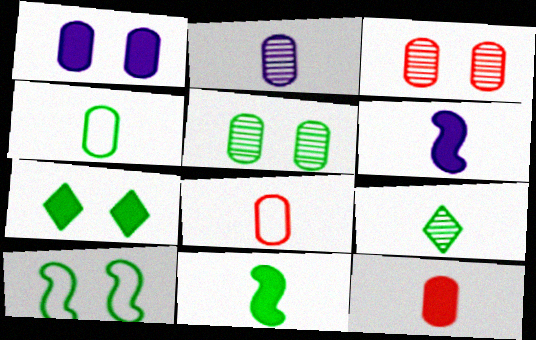[[2, 4, 12], 
[4, 9, 11], 
[5, 7, 10], 
[6, 8, 9]]